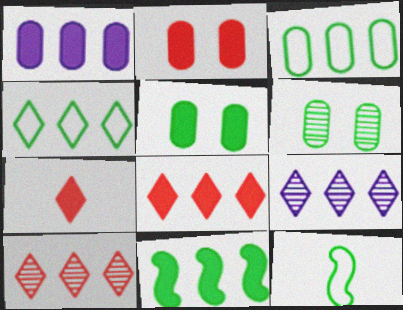[[1, 8, 11], 
[2, 9, 12], 
[4, 8, 9]]